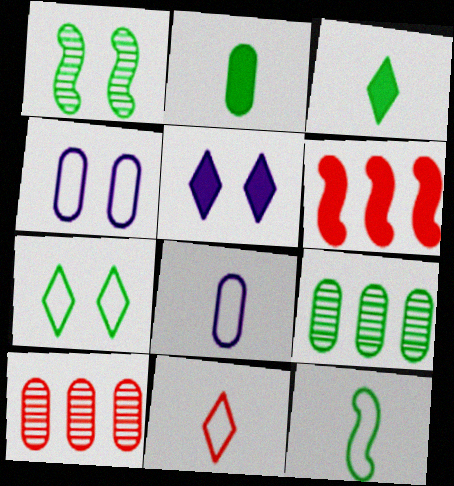[[2, 4, 10], 
[2, 5, 6], 
[5, 10, 12], 
[8, 11, 12]]